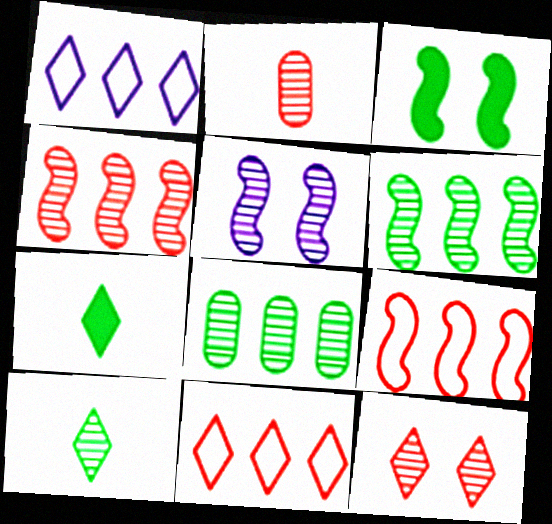[[1, 2, 3], 
[1, 7, 12], 
[2, 4, 12]]